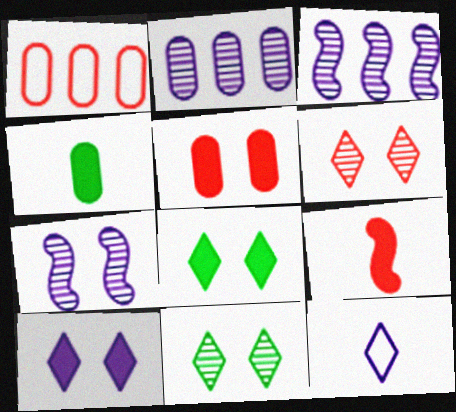[[1, 6, 9]]